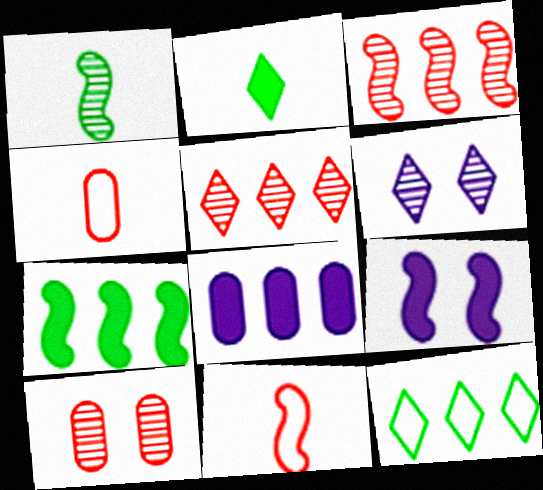[[3, 8, 12], 
[4, 6, 7]]